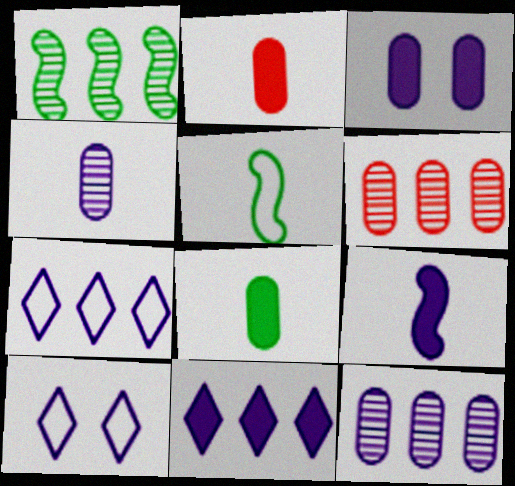[[1, 2, 10], 
[3, 9, 11], 
[9, 10, 12]]